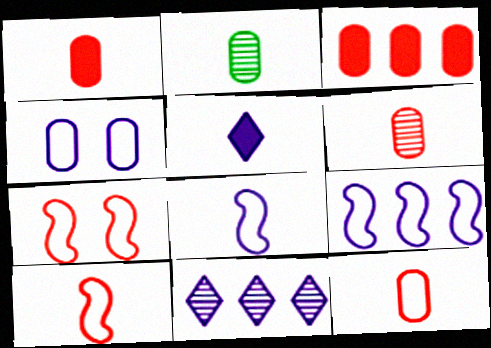[[1, 6, 12], 
[2, 3, 4], 
[2, 5, 10]]